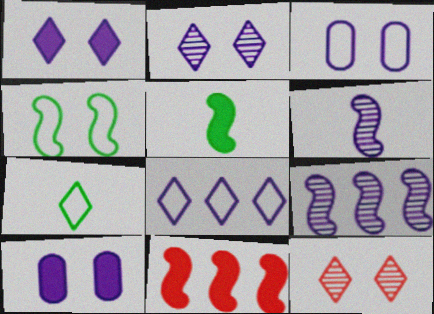[[4, 6, 11], 
[4, 10, 12], 
[6, 8, 10]]